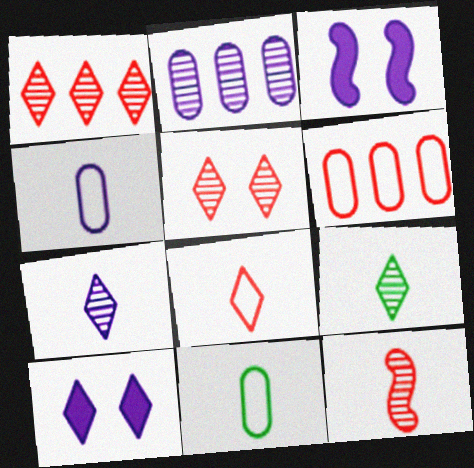[[1, 3, 11], 
[3, 6, 9]]